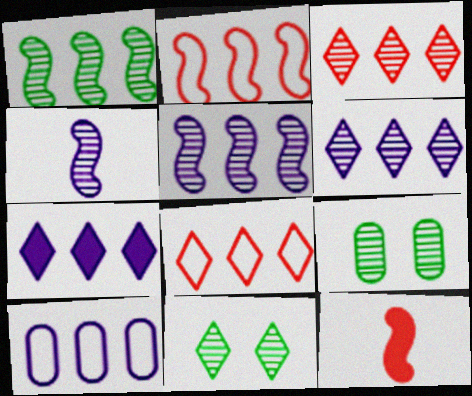[[3, 4, 9], 
[5, 7, 10], 
[10, 11, 12]]